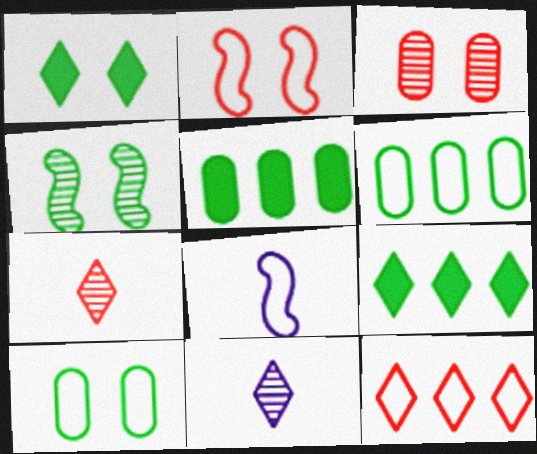[[1, 4, 10], 
[1, 11, 12], 
[2, 5, 11], 
[3, 8, 9], 
[8, 10, 12]]